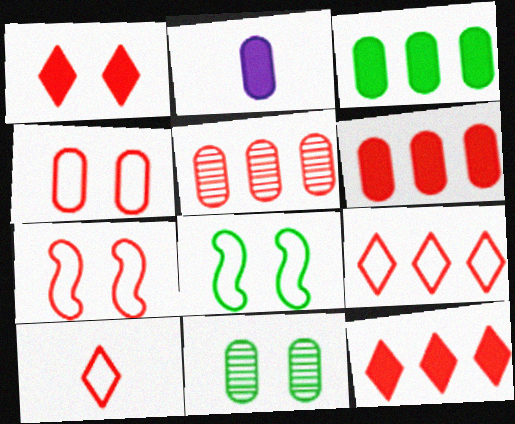[]